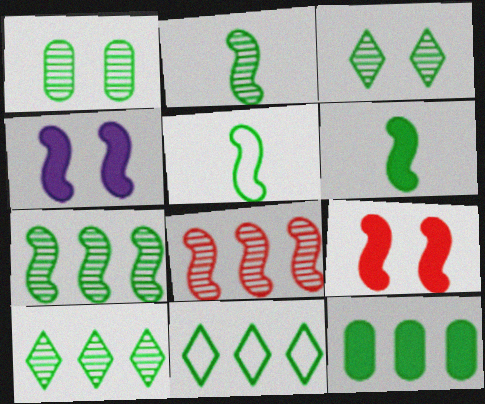[[1, 2, 10], 
[1, 6, 11], 
[2, 5, 6], 
[3, 5, 12], 
[4, 5, 8], 
[7, 11, 12]]